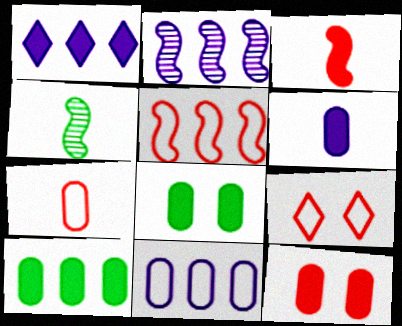[[1, 2, 11], 
[1, 3, 8], 
[5, 7, 9], 
[6, 10, 12]]